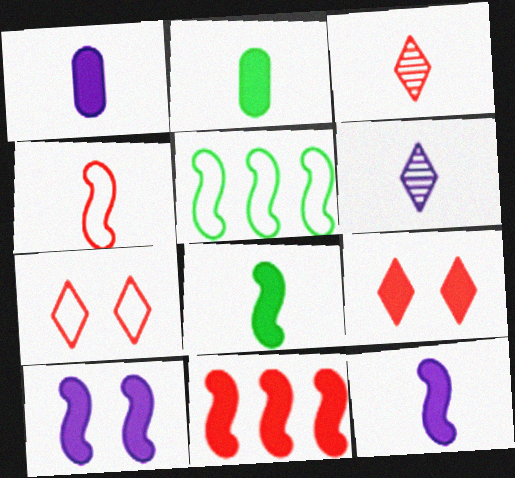[[2, 4, 6], 
[8, 10, 11]]